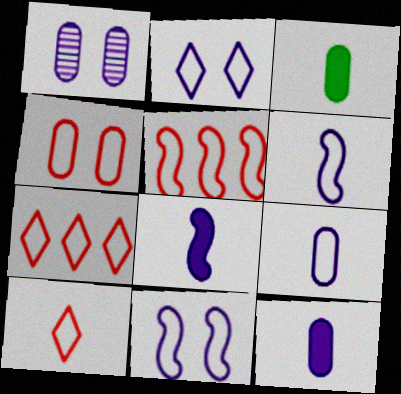[[4, 5, 10]]